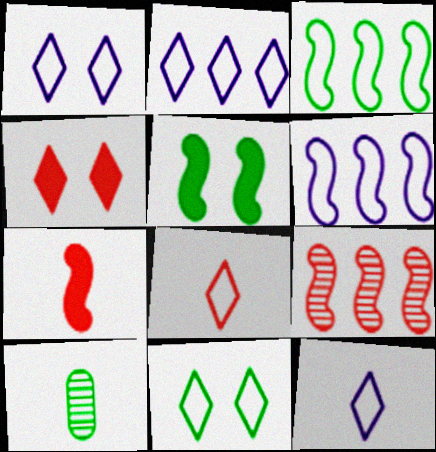[[1, 2, 12], 
[2, 8, 11], 
[4, 6, 10], 
[7, 10, 12]]